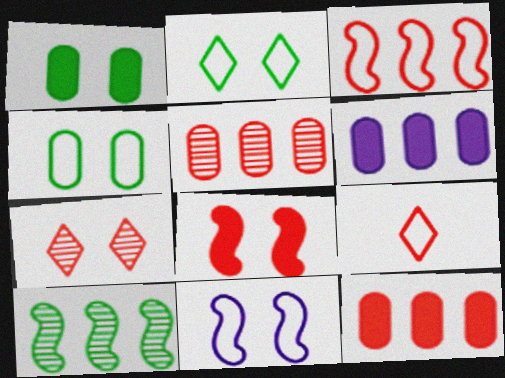[[1, 7, 11], 
[5, 8, 9]]